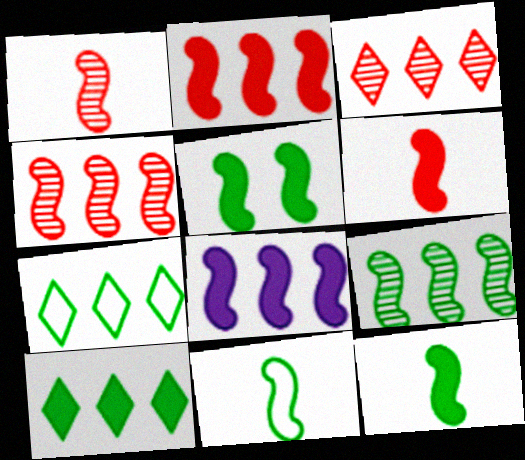[[5, 6, 8], 
[5, 9, 11]]